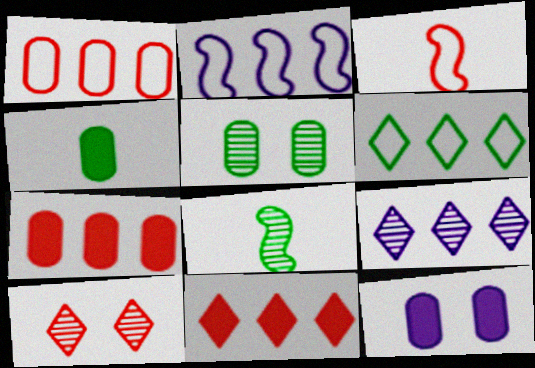[[1, 2, 6], 
[2, 4, 10], 
[3, 7, 10], 
[4, 7, 12], 
[6, 9, 11]]